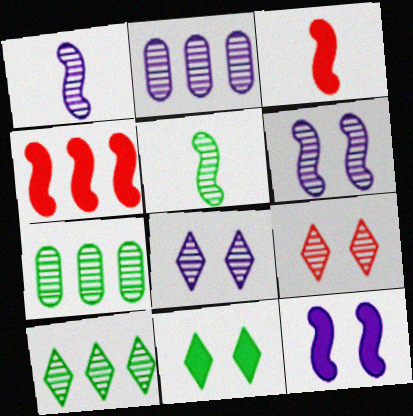[[1, 2, 8], 
[1, 7, 9], 
[2, 5, 9]]